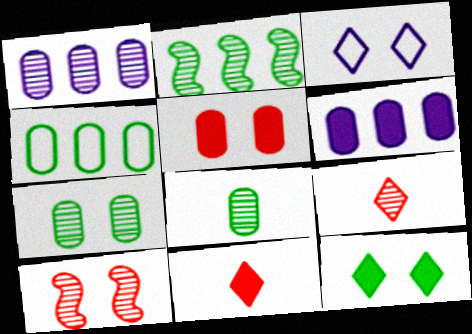[]